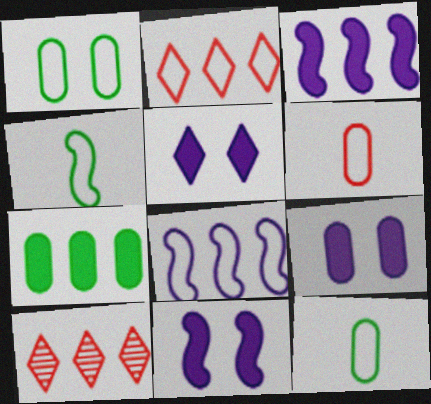[[4, 9, 10], 
[5, 9, 11], 
[7, 8, 10], 
[10, 11, 12]]